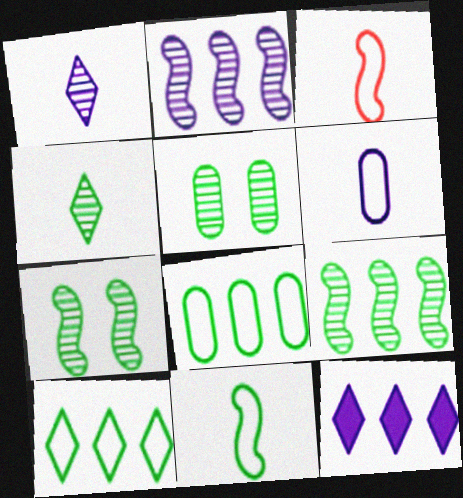[[3, 5, 12], 
[4, 5, 9]]